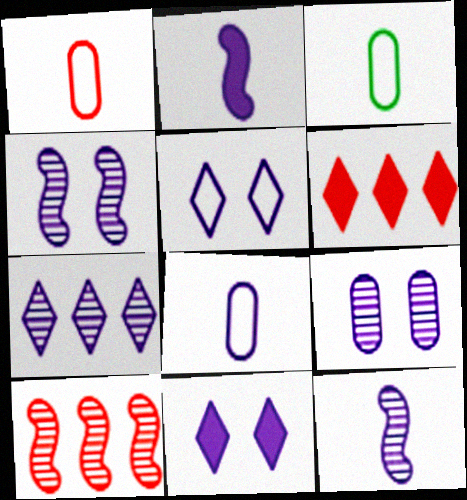[[1, 3, 8], 
[3, 4, 6], 
[3, 10, 11], 
[7, 9, 12]]